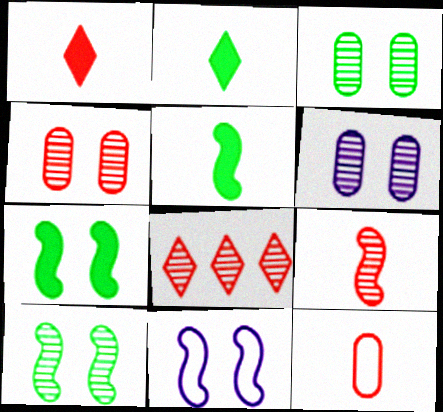[[1, 9, 12], 
[3, 4, 6], 
[4, 8, 9]]